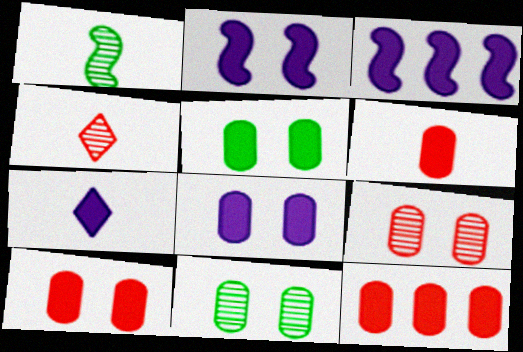[[3, 7, 8], 
[5, 8, 10], 
[6, 10, 12]]